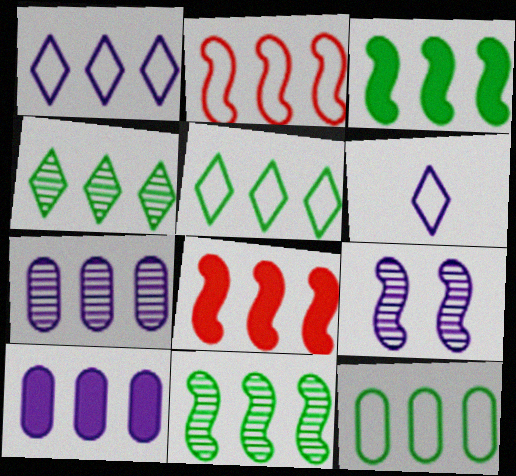[[1, 2, 12], 
[2, 4, 10], 
[3, 4, 12], 
[5, 7, 8], 
[6, 9, 10]]